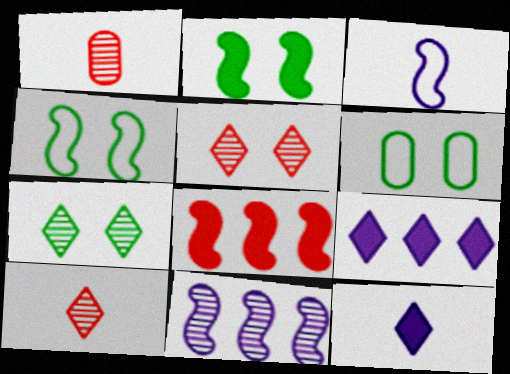[[1, 4, 9], 
[1, 7, 11], 
[2, 6, 7]]